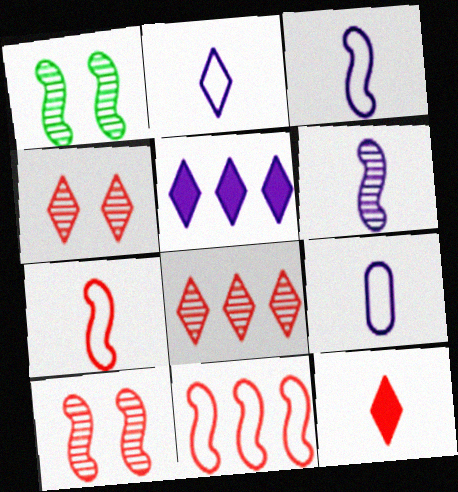[[2, 3, 9]]